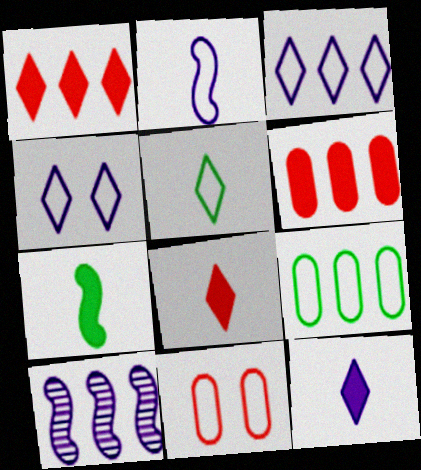[[1, 9, 10]]